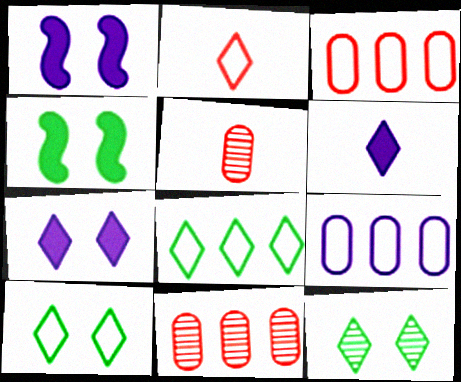[[1, 5, 8]]